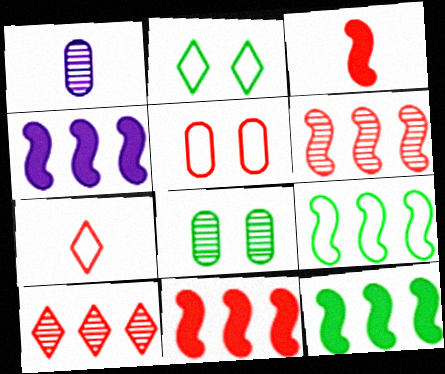[[1, 2, 11], 
[3, 5, 10], 
[4, 6, 9], 
[4, 7, 8], 
[4, 11, 12]]